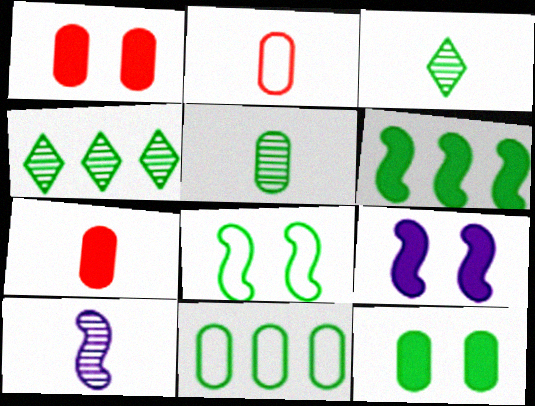[[2, 4, 9], 
[4, 6, 11], 
[5, 11, 12]]